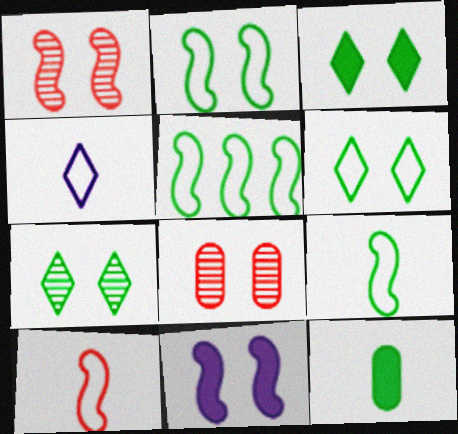[[1, 2, 11], 
[2, 5, 9], 
[3, 6, 7], 
[5, 7, 12], 
[6, 8, 11]]